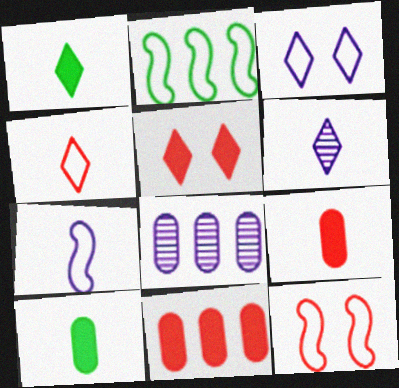[[1, 4, 6], 
[1, 8, 12], 
[2, 7, 12]]